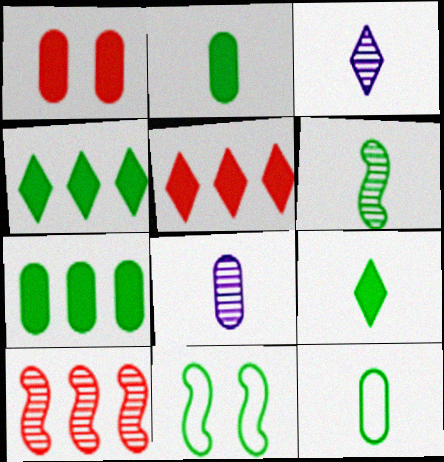[[5, 8, 11], 
[6, 9, 12]]